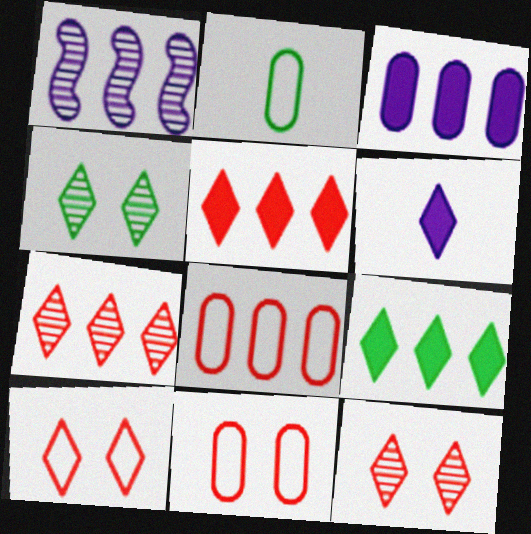[[1, 8, 9]]